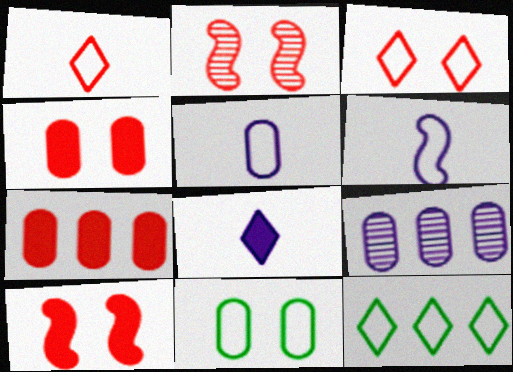[[1, 2, 7], 
[2, 3, 4]]